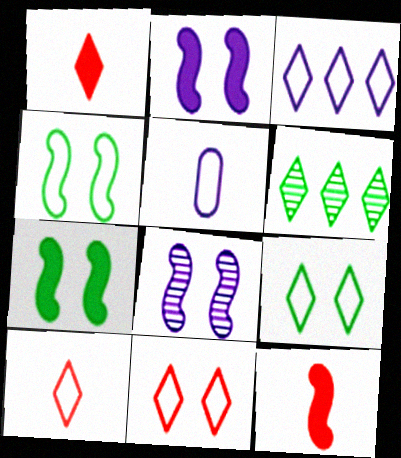[[3, 9, 10]]